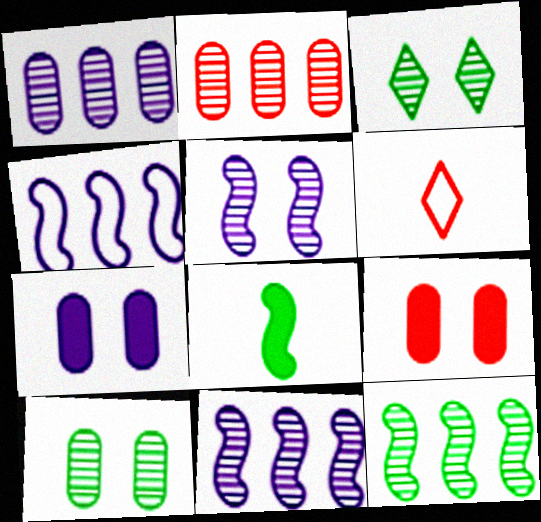[[6, 7, 12]]